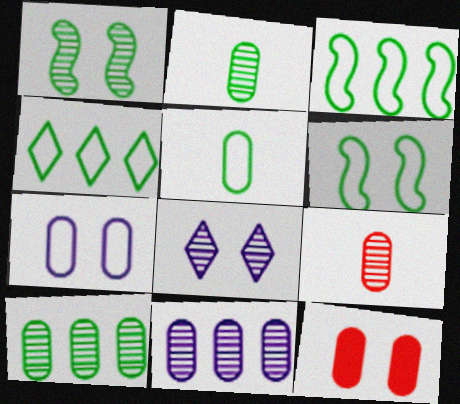[[4, 5, 6], 
[5, 11, 12], 
[6, 8, 12]]